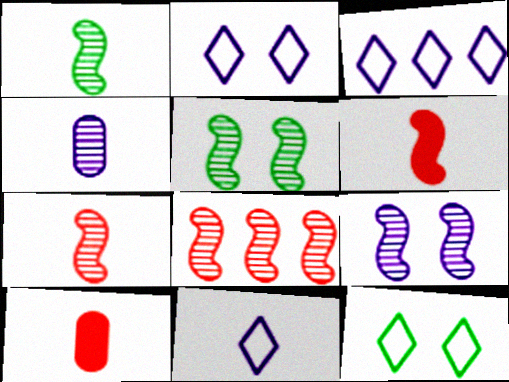[[1, 8, 9], 
[1, 10, 11], 
[2, 3, 11], 
[3, 5, 10]]